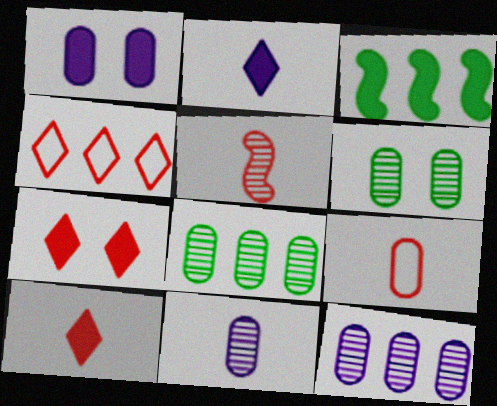[[1, 3, 10], 
[1, 8, 9], 
[3, 4, 12], 
[5, 9, 10]]